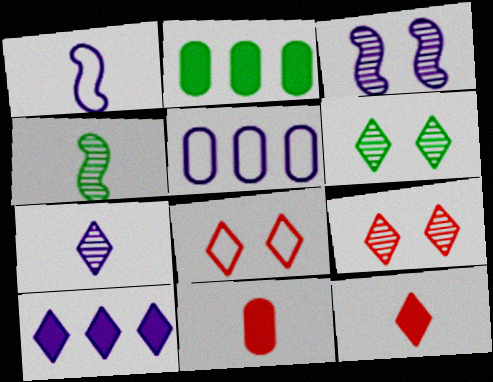[[1, 2, 9]]